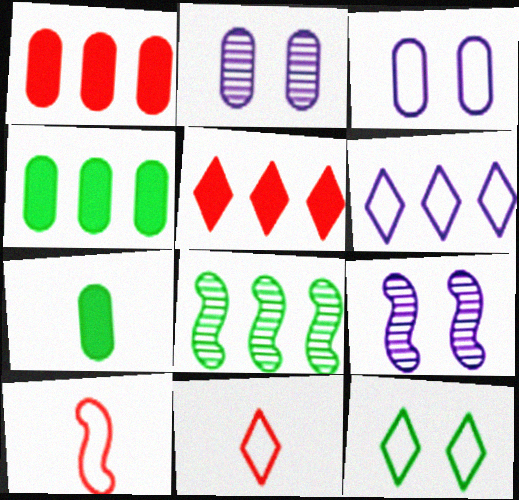[[1, 6, 8], 
[4, 9, 11], 
[6, 11, 12], 
[7, 8, 12]]